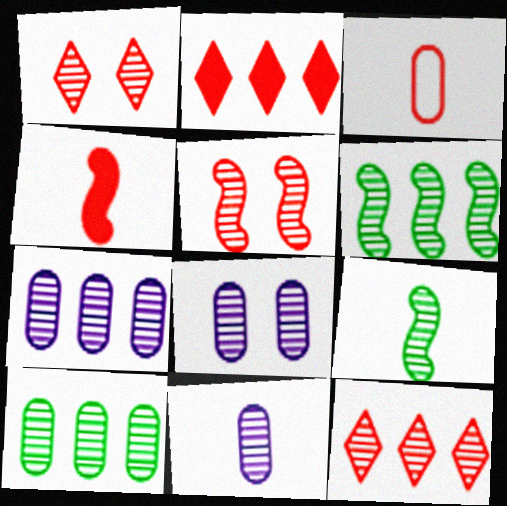[[1, 6, 11], 
[1, 7, 9], 
[2, 3, 5], 
[6, 7, 12], 
[7, 8, 11], 
[8, 9, 12]]